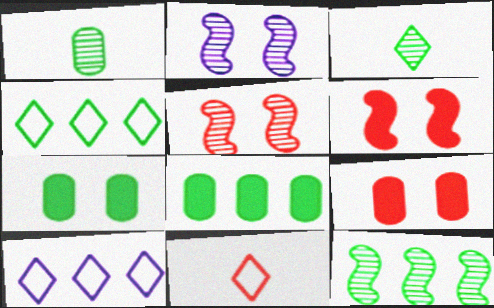[[1, 6, 10], 
[2, 8, 11], 
[4, 8, 12]]